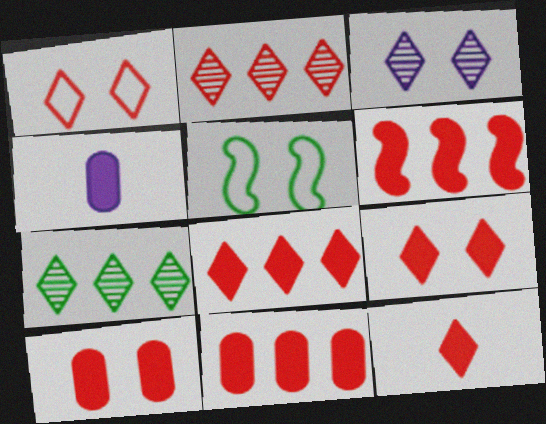[[1, 2, 12], 
[2, 4, 5], 
[3, 5, 10], 
[6, 8, 11], 
[6, 10, 12], 
[8, 9, 12]]